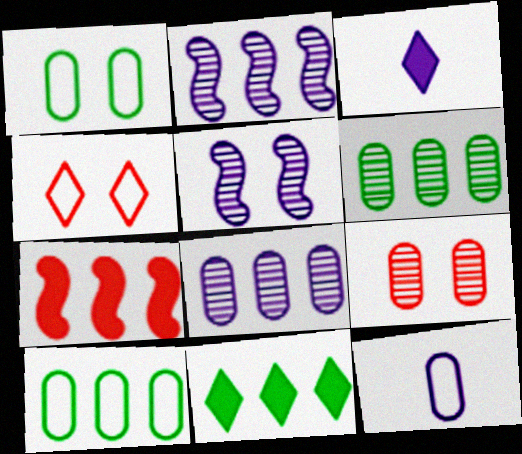[]